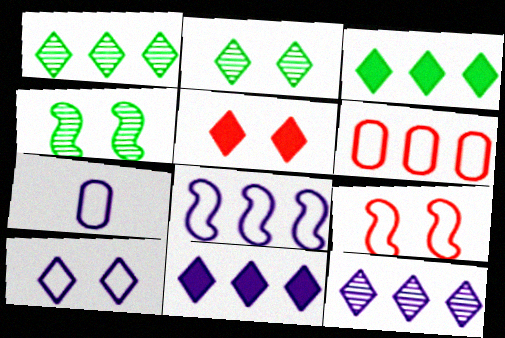[[2, 5, 10], 
[7, 8, 10]]